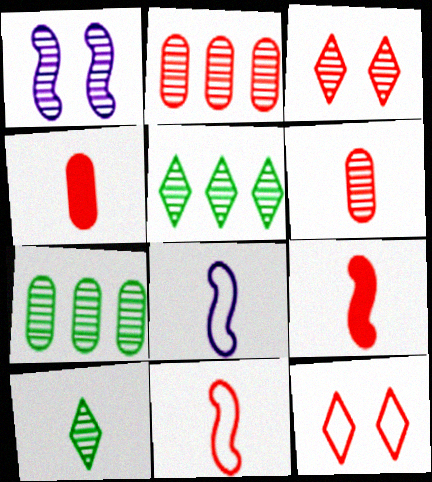[[1, 2, 10], 
[1, 5, 6], 
[2, 9, 12], 
[4, 8, 10]]